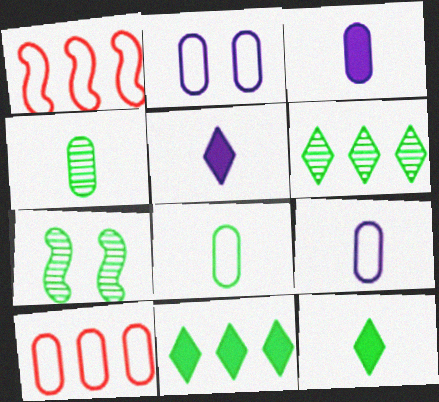[[2, 8, 10], 
[4, 6, 7], 
[5, 7, 10], 
[7, 8, 11]]